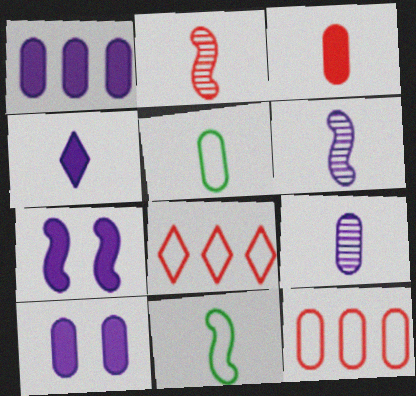[[1, 4, 7], 
[2, 4, 5], 
[3, 5, 9]]